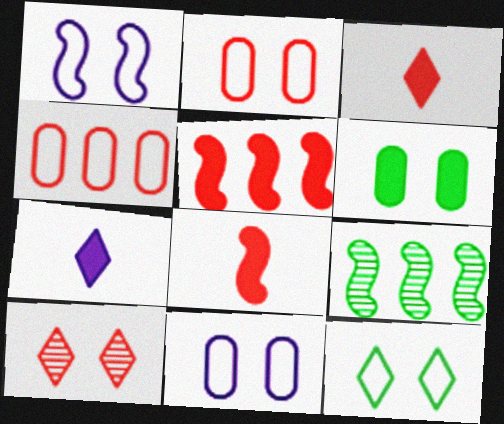[[1, 2, 12], 
[1, 6, 10], 
[1, 8, 9], 
[2, 7, 9], 
[3, 9, 11], 
[4, 8, 10], 
[5, 6, 7]]